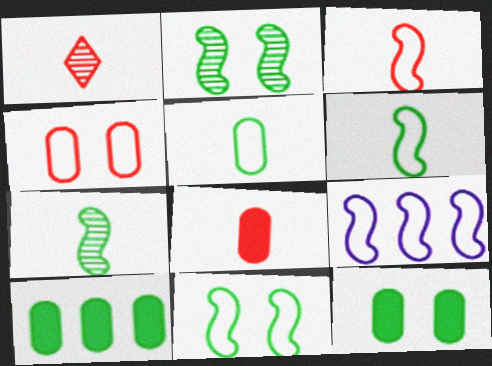[[1, 3, 8], 
[1, 9, 12], 
[3, 9, 11]]